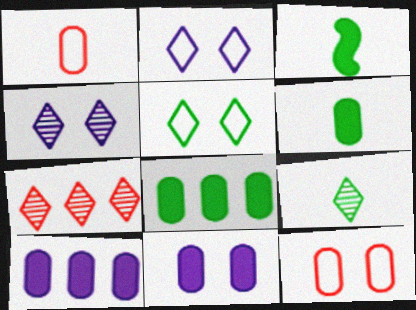[[4, 7, 9]]